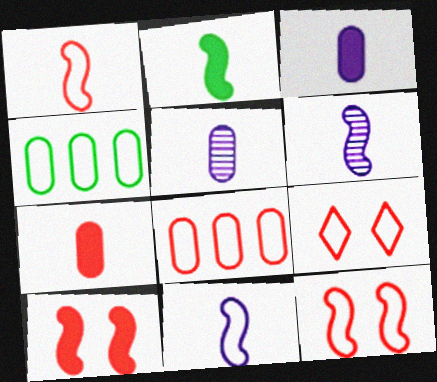[[1, 2, 6], 
[1, 8, 9], 
[4, 9, 11]]